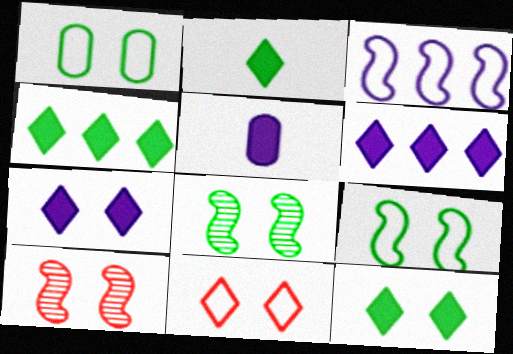[[1, 7, 10], 
[1, 8, 12], 
[2, 4, 12]]